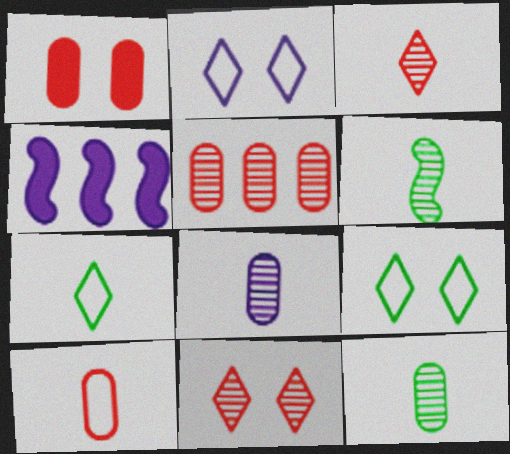[[1, 5, 10], 
[2, 4, 8], 
[3, 6, 8]]